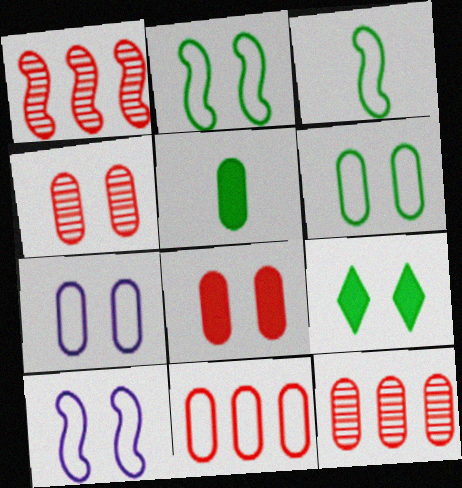[[4, 9, 10], 
[5, 7, 12]]